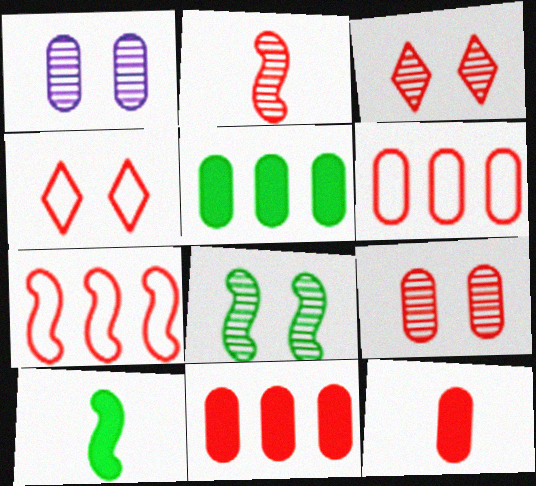[[1, 3, 8], 
[2, 4, 11], 
[3, 7, 12], 
[6, 9, 12]]